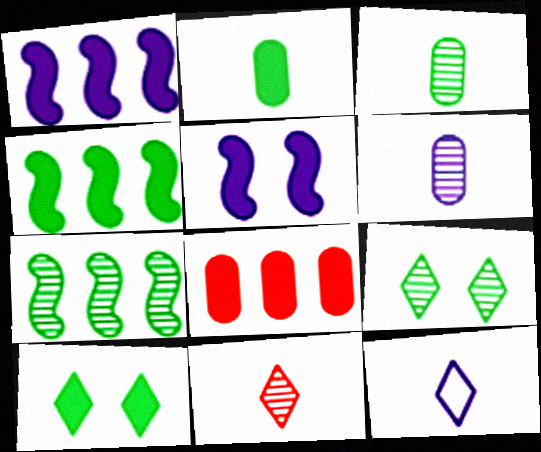[[2, 4, 10], 
[3, 7, 9]]